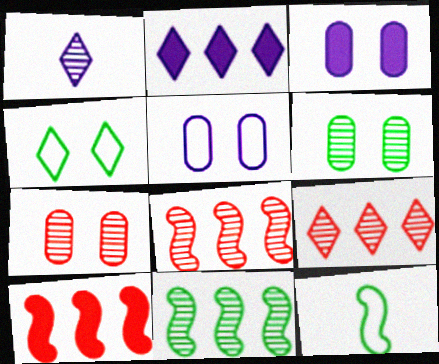[[1, 6, 8], 
[1, 7, 11], 
[2, 7, 12], 
[3, 9, 12]]